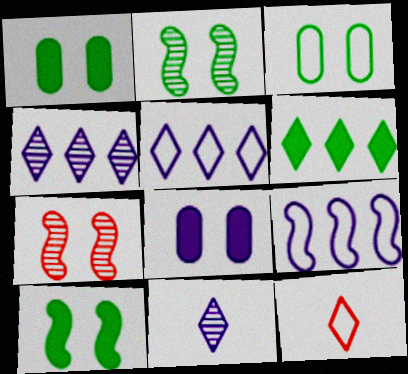[[3, 9, 12], 
[8, 9, 11]]